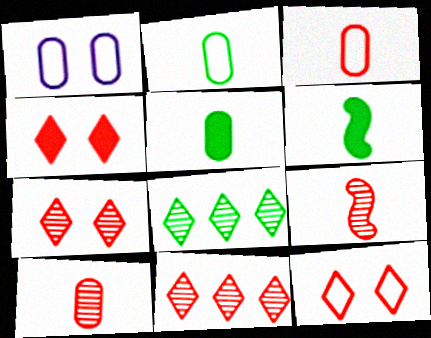[[1, 6, 11], 
[4, 7, 12]]